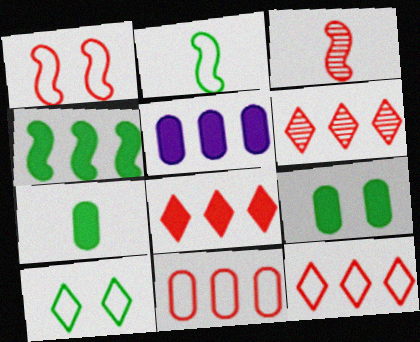[[3, 5, 10], 
[4, 5, 8], 
[6, 8, 12]]